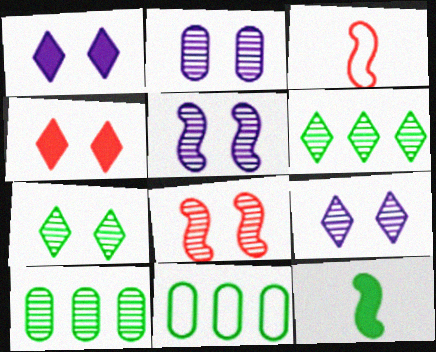[[1, 3, 10], 
[2, 5, 9], 
[2, 7, 8], 
[7, 11, 12]]